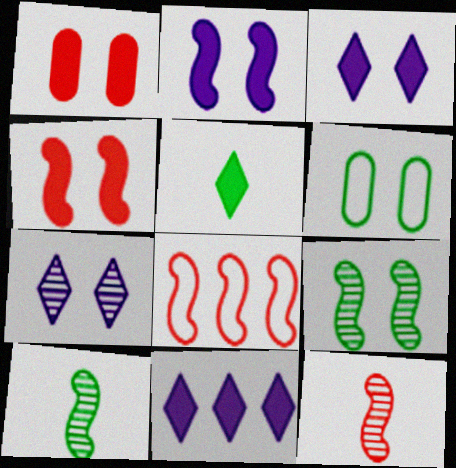[[2, 8, 10], 
[4, 6, 7], 
[4, 8, 12], 
[6, 11, 12]]